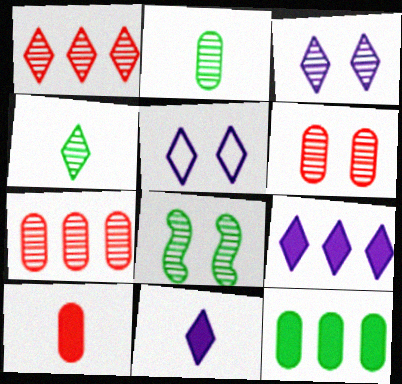[[1, 3, 4], 
[3, 6, 8]]